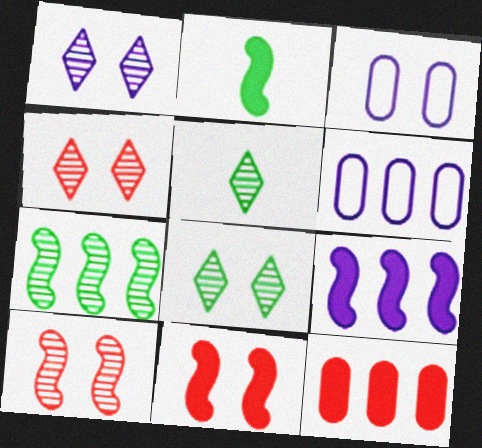[[1, 4, 8], 
[2, 4, 6], 
[2, 9, 11], 
[3, 8, 11], 
[5, 6, 11]]